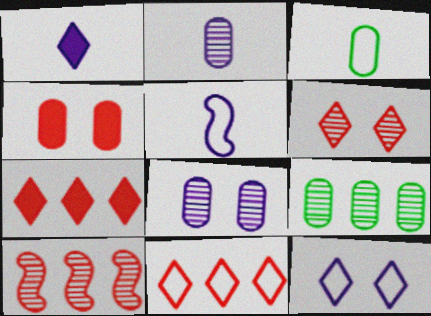[[1, 2, 5]]